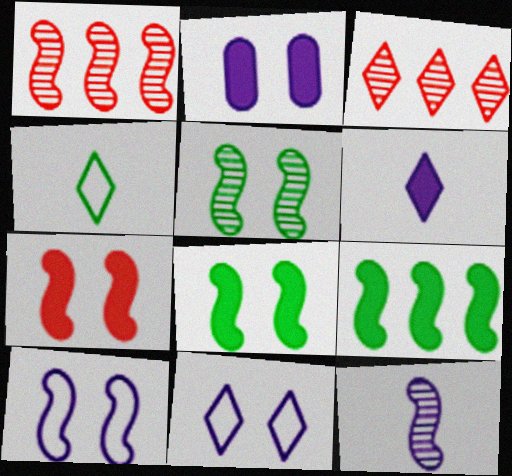[[1, 2, 4], 
[1, 5, 12], 
[5, 7, 10]]